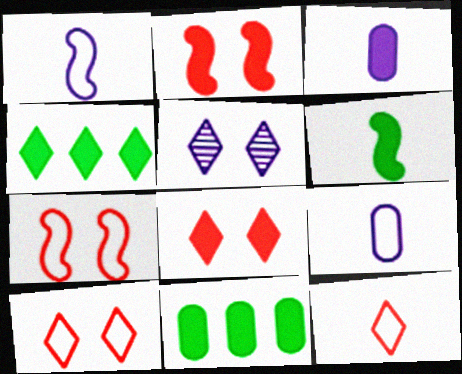[[2, 3, 4], 
[4, 5, 12]]